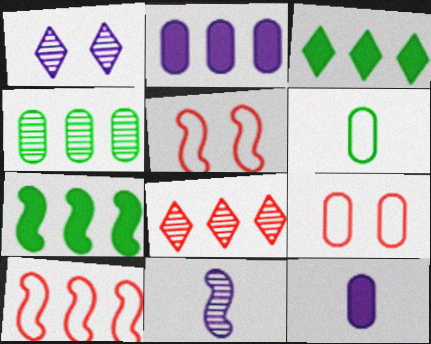[[3, 9, 11], 
[4, 9, 12], 
[5, 7, 11]]